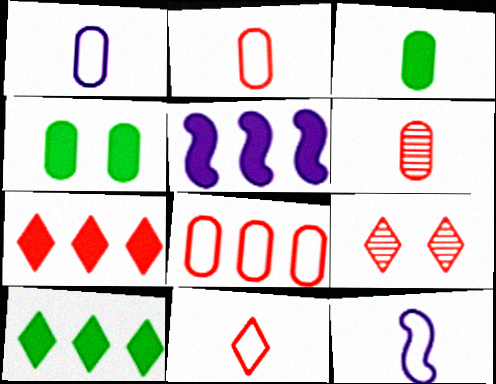[[1, 3, 6], 
[7, 9, 11]]